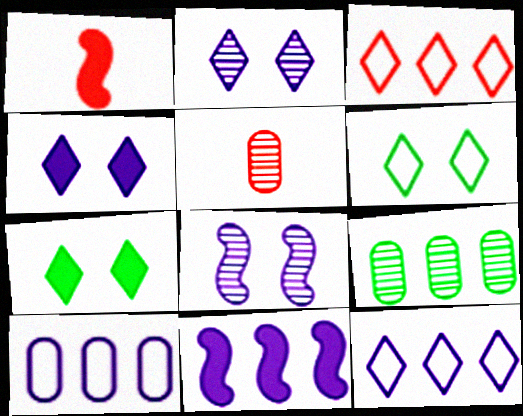[[3, 9, 11], 
[5, 6, 11]]